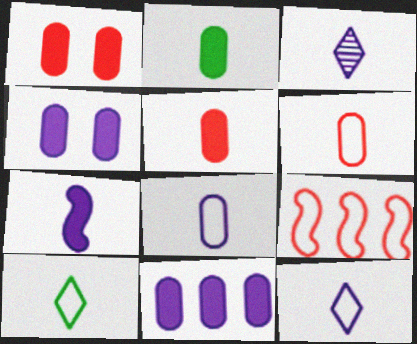[[1, 2, 11], 
[3, 7, 8]]